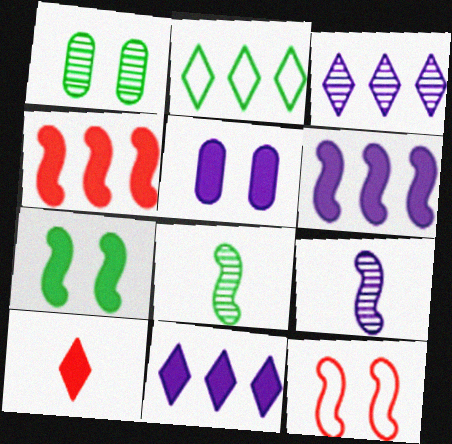[[6, 8, 12]]